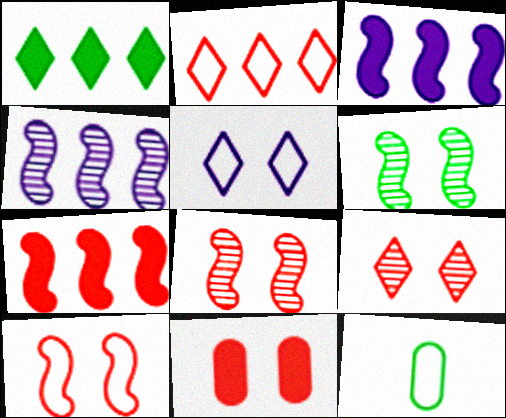[[1, 6, 12], 
[3, 9, 12], 
[5, 6, 11], 
[9, 10, 11]]